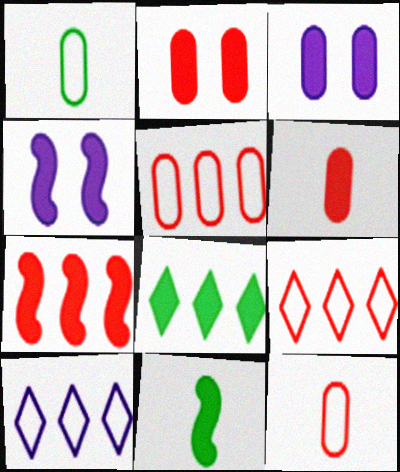[[4, 6, 8], 
[4, 7, 11]]